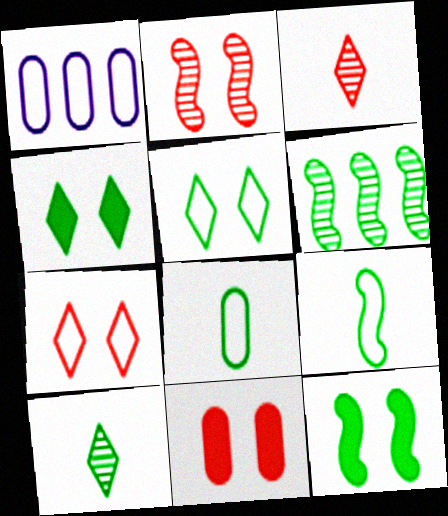[[1, 3, 12], 
[1, 7, 9], 
[2, 7, 11], 
[4, 6, 8], 
[6, 9, 12]]